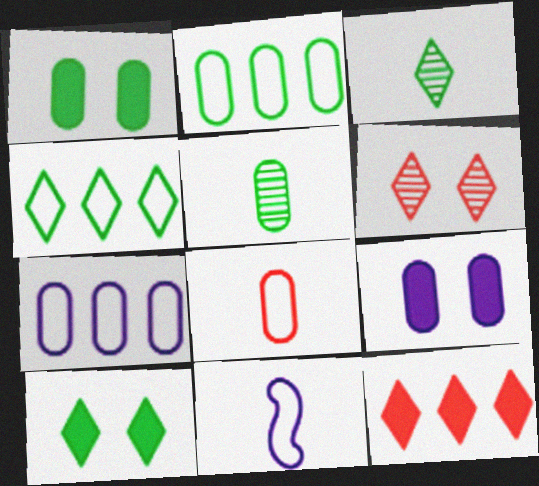[[1, 2, 5], 
[3, 4, 10]]